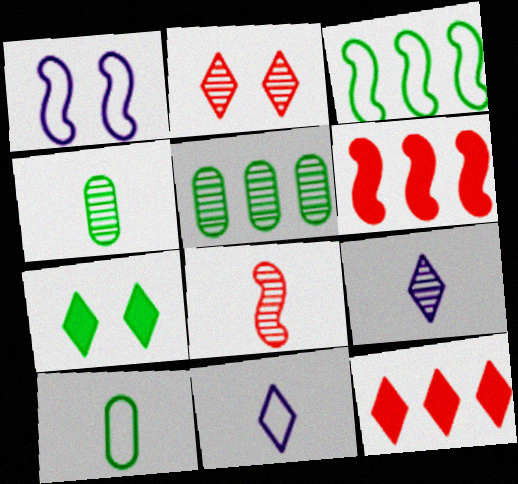[[1, 4, 12], 
[3, 4, 7], 
[4, 8, 9]]